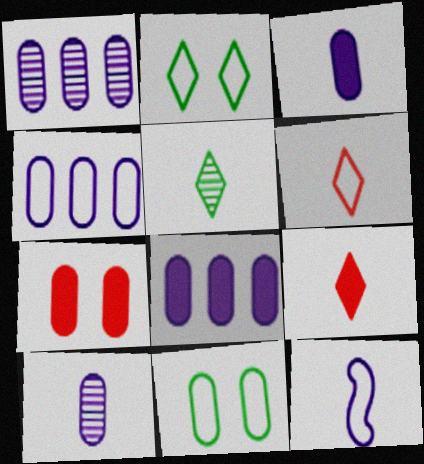[[1, 4, 8]]